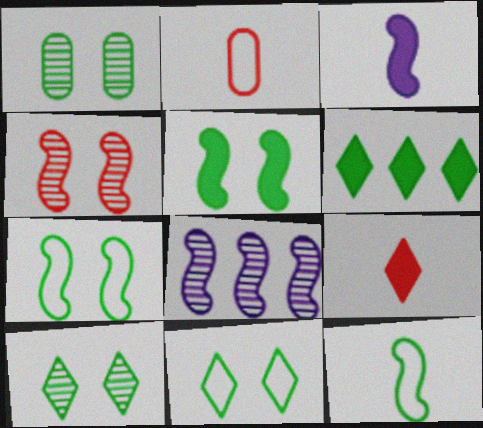[[1, 5, 11], 
[1, 6, 12]]